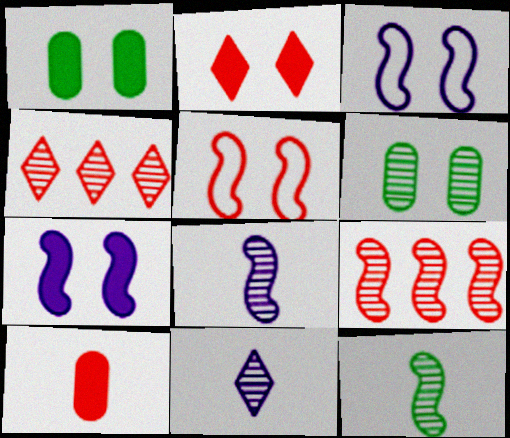[[1, 2, 7], 
[2, 3, 6], 
[4, 5, 10], 
[4, 6, 8], 
[6, 9, 11]]